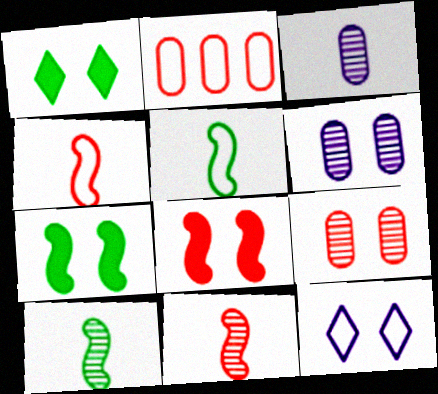[[2, 5, 12], 
[7, 9, 12]]